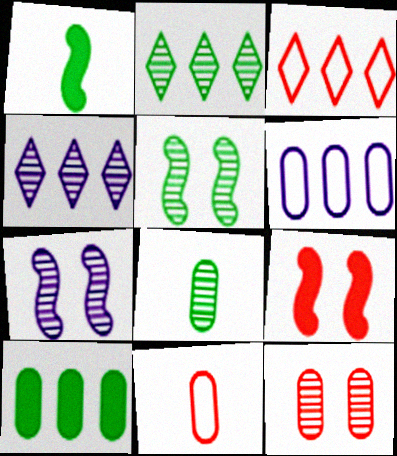[[2, 5, 8]]